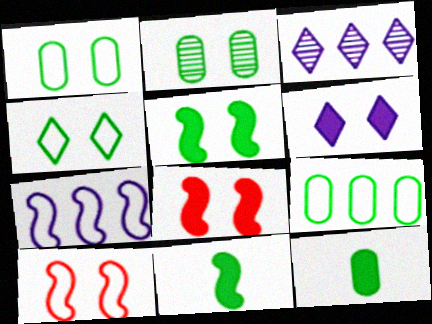[[2, 4, 5], 
[2, 6, 10], 
[2, 9, 12], 
[3, 10, 12]]